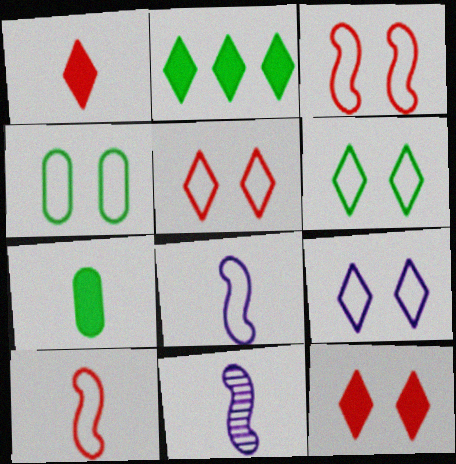[[3, 4, 9], 
[5, 6, 9]]